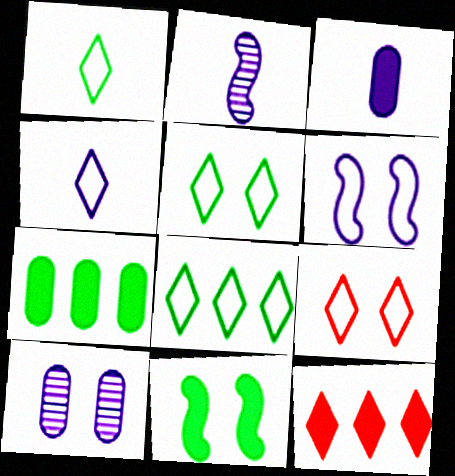[[1, 5, 8], 
[2, 3, 4], 
[2, 7, 9], 
[3, 11, 12], 
[4, 8, 9], 
[9, 10, 11]]